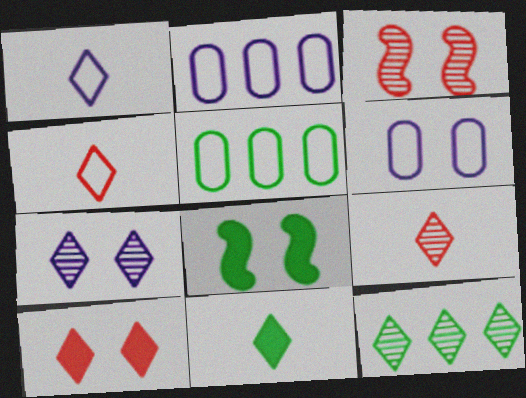[[1, 9, 11], 
[1, 10, 12], 
[2, 3, 11], 
[2, 8, 9], 
[7, 9, 12]]